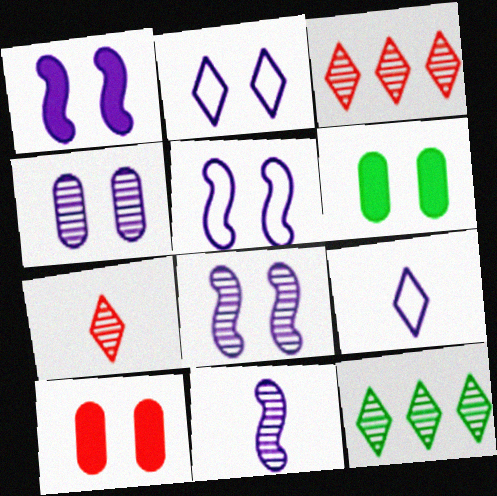[[1, 2, 4], 
[1, 5, 8]]